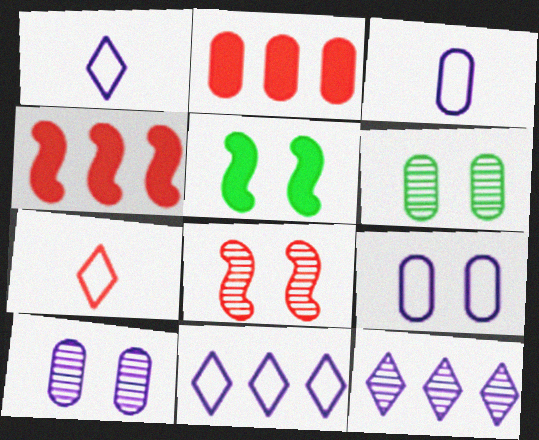[[1, 4, 6], 
[2, 3, 6], 
[2, 7, 8]]